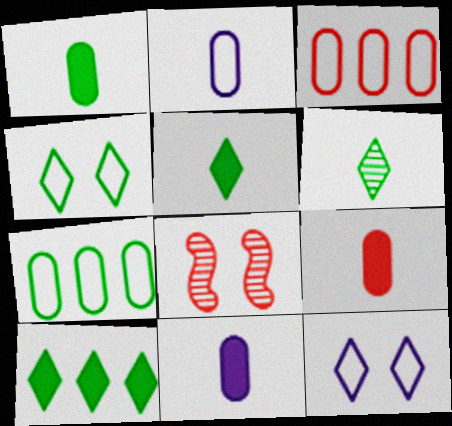[[1, 9, 11], 
[2, 8, 10], 
[4, 6, 10]]